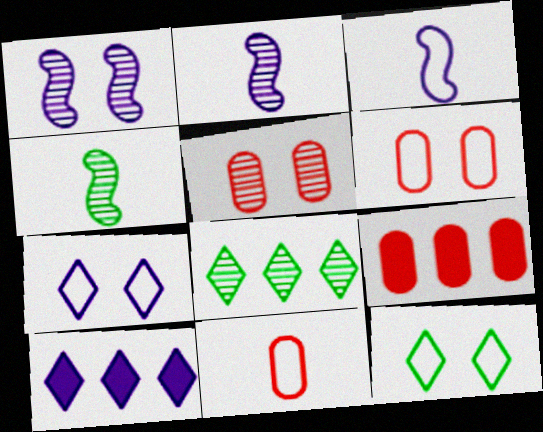[[2, 5, 8], 
[2, 9, 12], 
[4, 6, 10], 
[4, 7, 9], 
[5, 9, 11]]